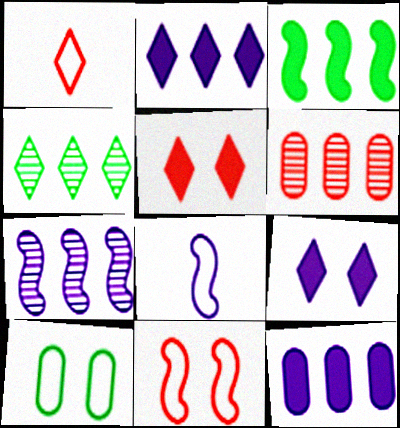[[1, 4, 9], 
[4, 6, 7]]